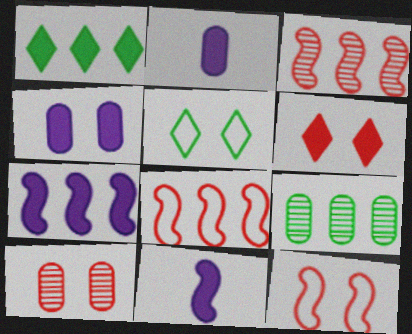[[2, 3, 5], 
[6, 10, 12]]